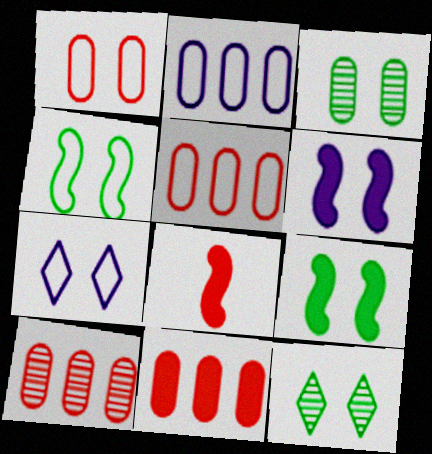[[1, 4, 7], 
[1, 6, 12], 
[2, 8, 12], 
[5, 10, 11]]